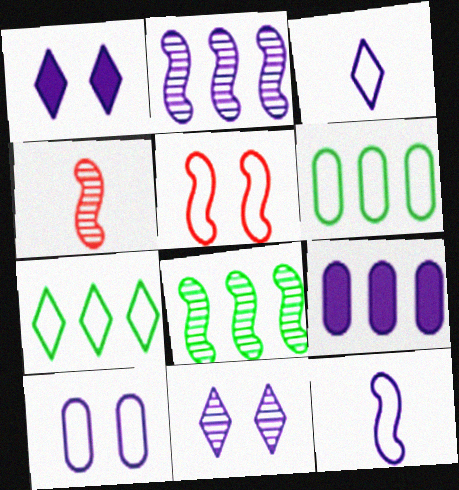[[1, 4, 6], 
[3, 5, 6], 
[9, 11, 12]]